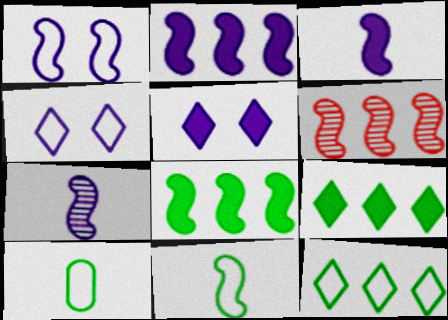[[1, 2, 7], 
[5, 6, 10]]